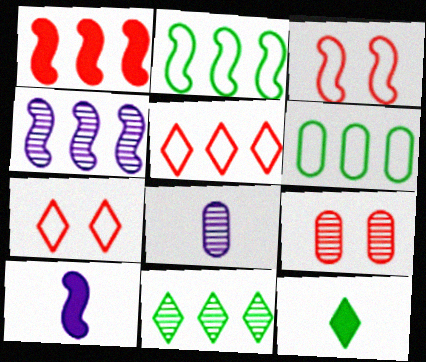[[1, 2, 4]]